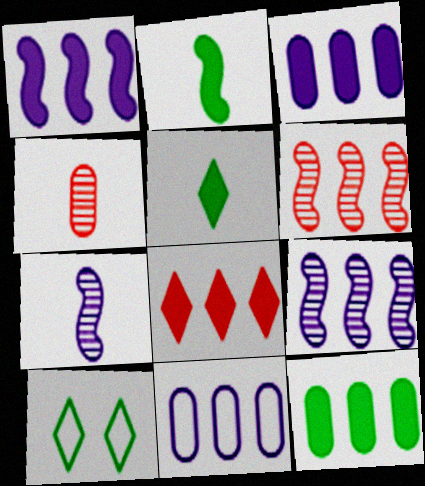[[1, 4, 10], 
[1, 8, 12]]